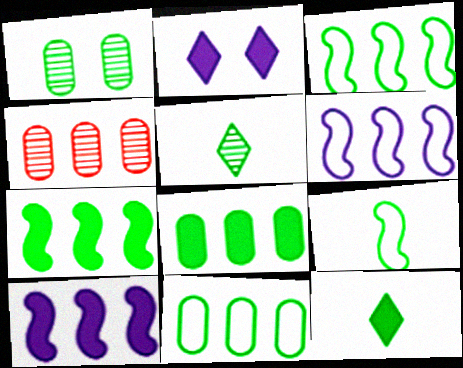[[1, 3, 12], 
[2, 4, 9]]